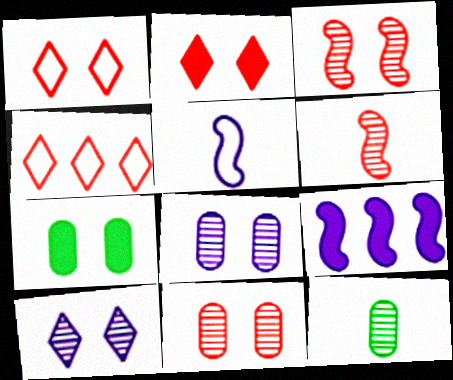[[1, 9, 12]]